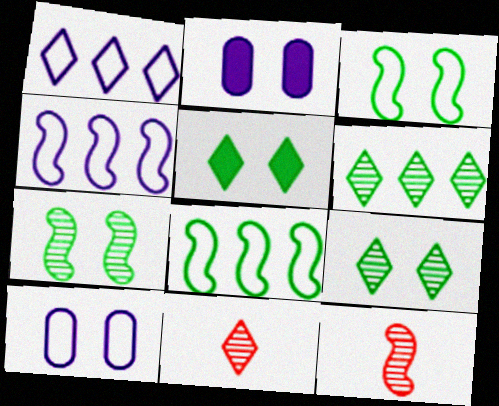[[1, 5, 11], 
[2, 8, 11]]